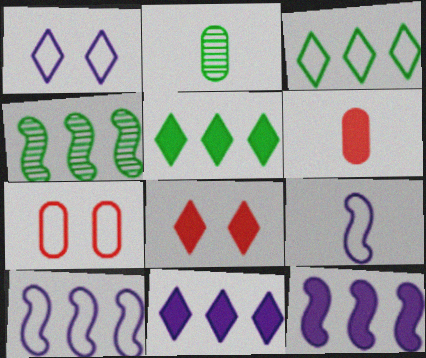[[1, 4, 6], 
[2, 8, 10], 
[3, 7, 9]]